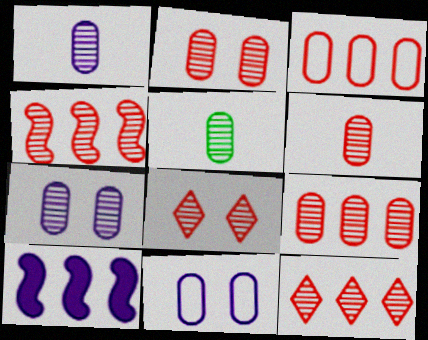[[1, 5, 6], 
[2, 6, 9], 
[4, 6, 8], 
[4, 9, 12], 
[5, 7, 9]]